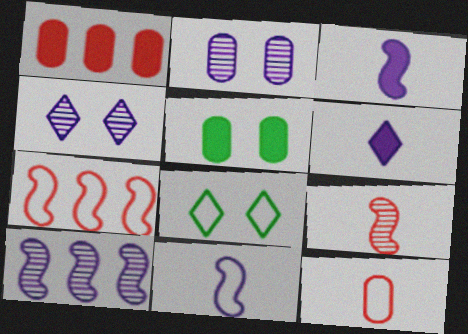[]